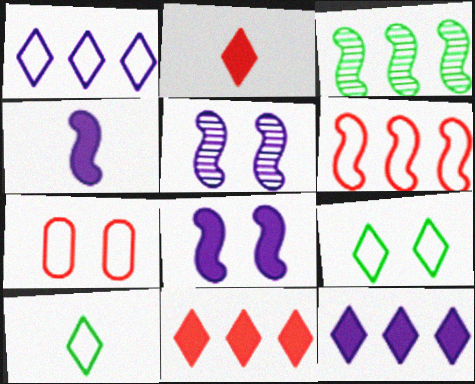[]